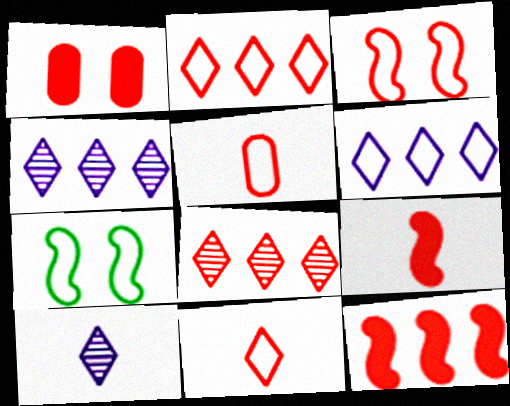[[2, 3, 5], 
[5, 6, 7]]